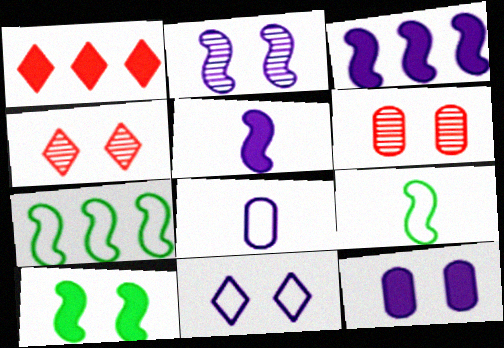[[2, 11, 12], 
[6, 10, 11]]